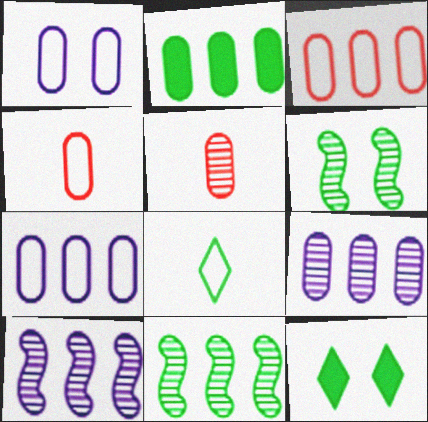[[1, 2, 5], 
[2, 3, 9], 
[2, 6, 8], 
[4, 10, 12]]